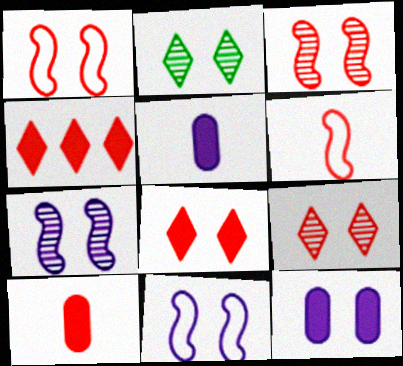[[1, 2, 12]]